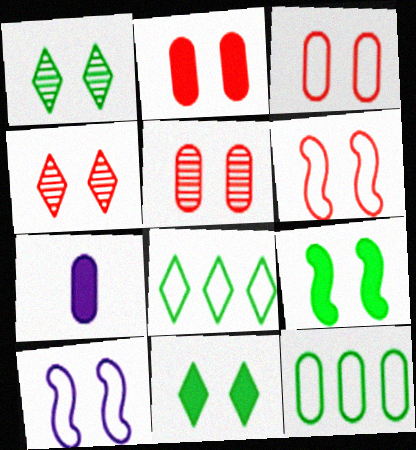[[1, 2, 10], 
[2, 3, 5], 
[2, 4, 6], 
[5, 7, 12], 
[5, 10, 11]]